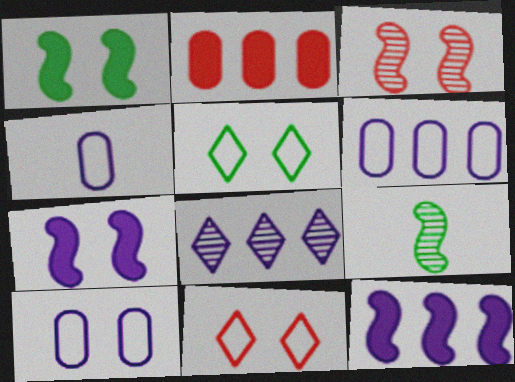[[4, 6, 10], 
[4, 7, 8], 
[6, 8, 12]]